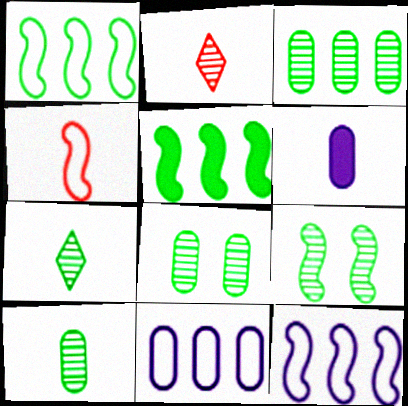[[3, 7, 9], 
[3, 8, 10], 
[4, 6, 7]]